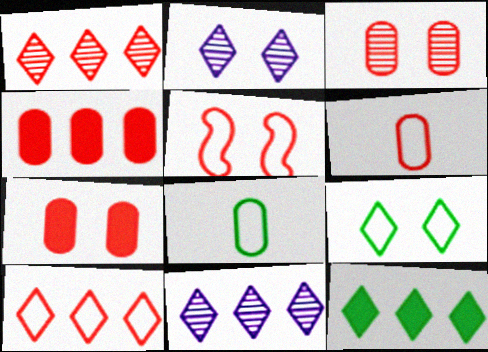[[3, 4, 6], 
[5, 6, 10], 
[10, 11, 12]]